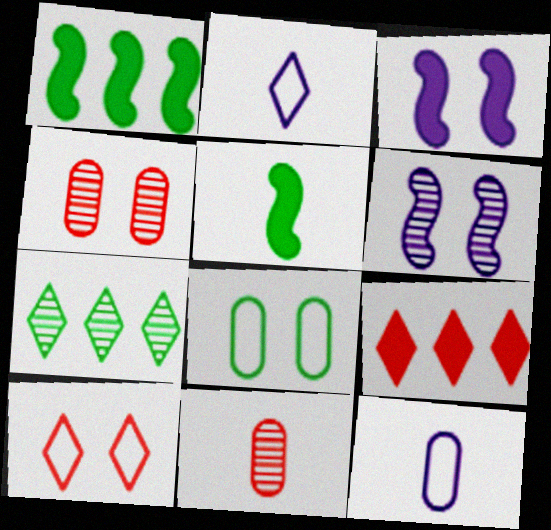[[1, 2, 4], 
[2, 5, 11], 
[5, 7, 8], 
[6, 7, 11]]